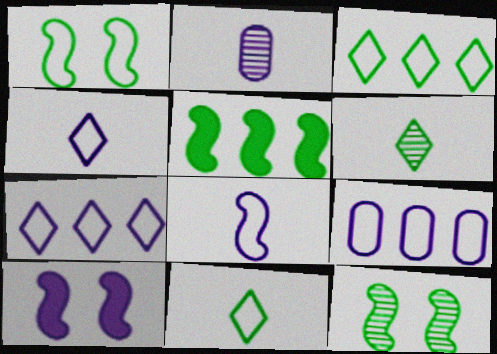[[2, 7, 10]]